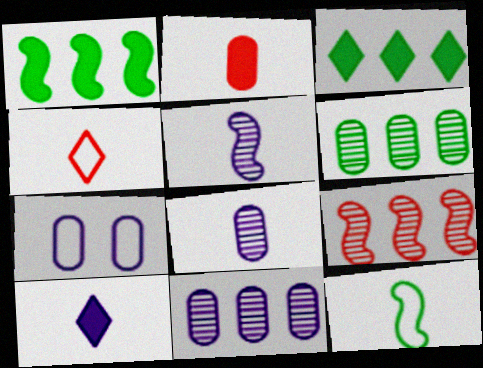[[2, 6, 7]]